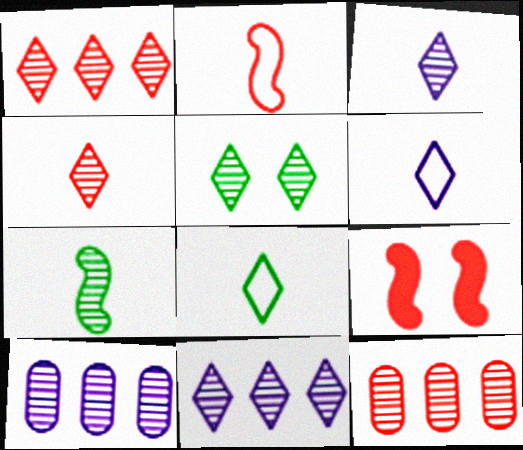[[1, 3, 5], 
[4, 5, 11], 
[8, 9, 10]]